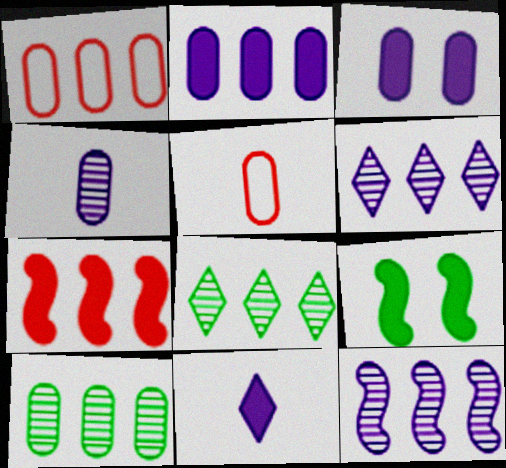[[1, 2, 10], 
[3, 5, 10], 
[5, 6, 9]]